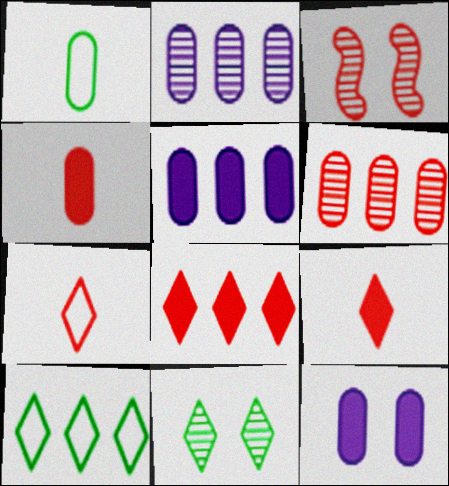[[1, 6, 12]]